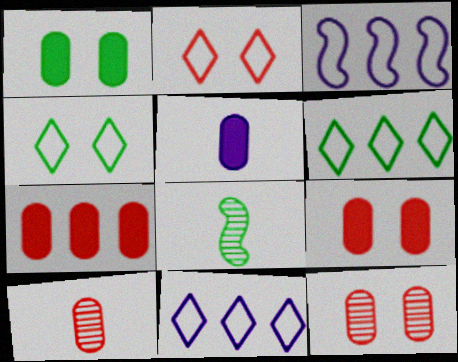[[1, 5, 7], 
[1, 6, 8], 
[8, 9, 11]]